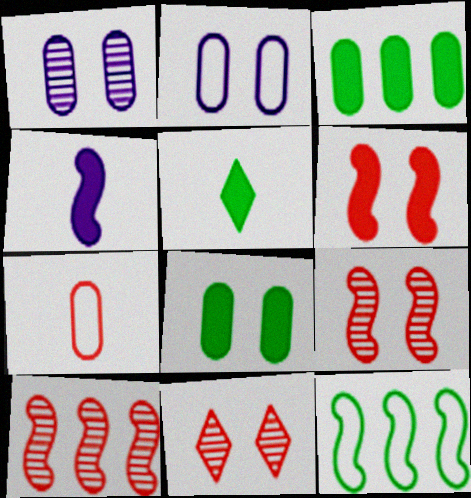[[1, 3, 7], 
[2, 5, 10], 
[4, 9, 12]]